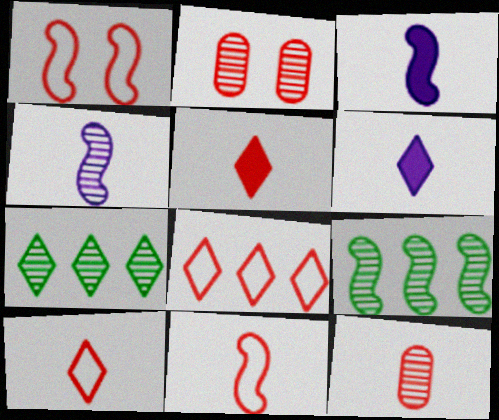[[1, 3, 9], 
[2, 4, 7], 
[5, 11, 12]]